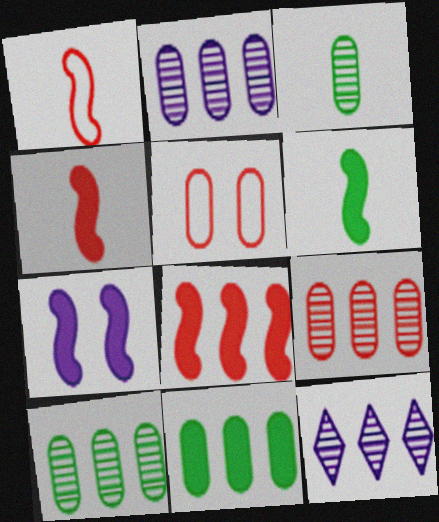[[2, 9, 10], 
[5, 6, 12], 
[6, 7, 8]]